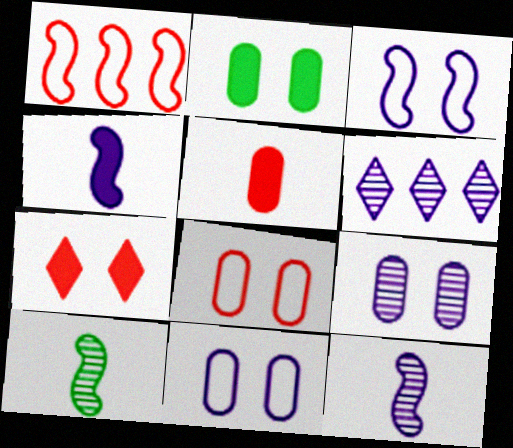[[2, 8, 9], 
[4, 6, 11], 
[6, 9, 12]]